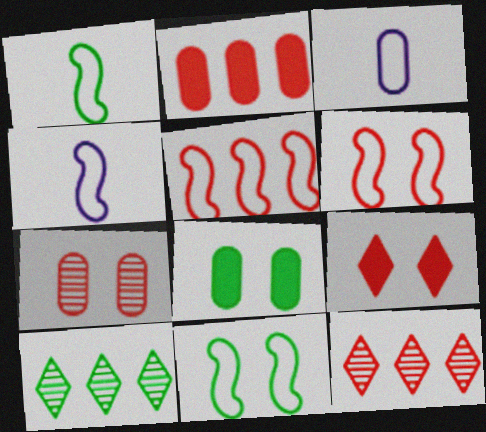[[1, 8, 10], 
[2, 5, 12], 
[4, 5, 11], 
[4, 8, 12], 
[6, 7, 9]]